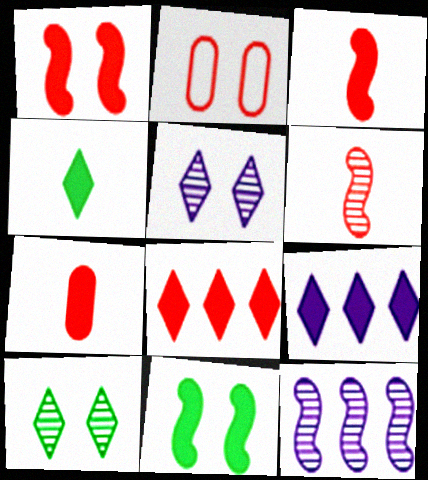[[1, 7, 8], 
[2, 4, 12], 
[2, 5, 11], 
[2, 6, 8], 
[7, 9, 11]]